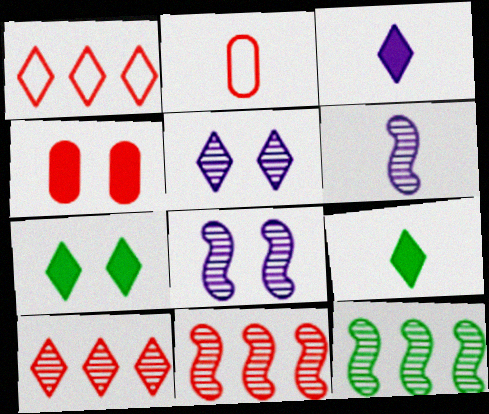[[1, 5, 9], 
[2, 6, 9]]